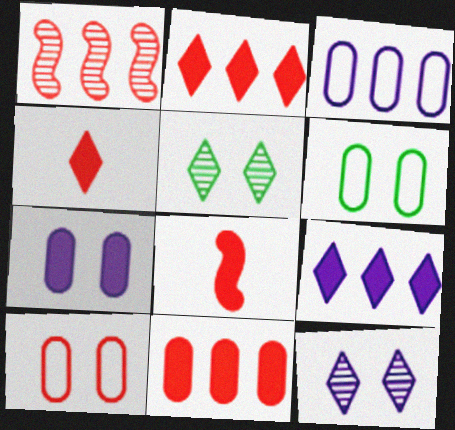[[1, 4, 10], 
[3, 5, 8]]